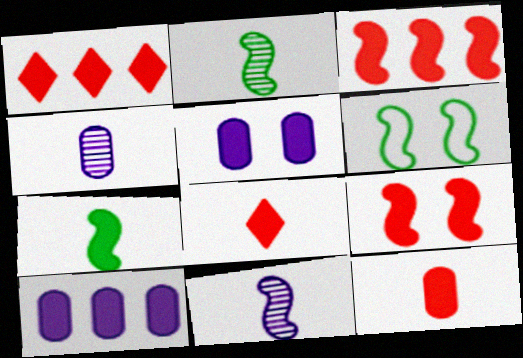[[1, 4, 6], 
[1, 5, 7], 
[1, 9, 12], 
[3, 6, 11]]